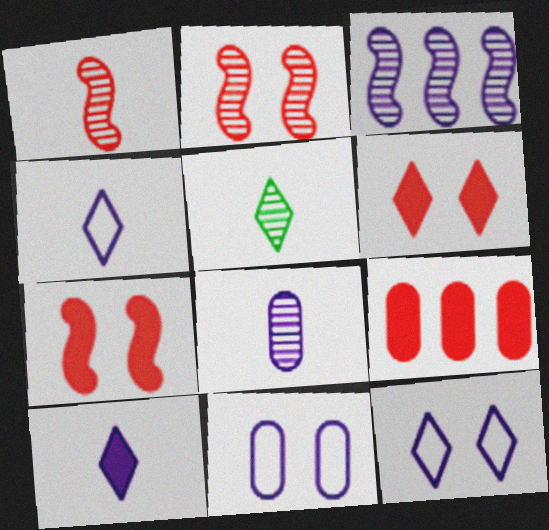[[1, 5, 8], 
[3, 10, 11]]